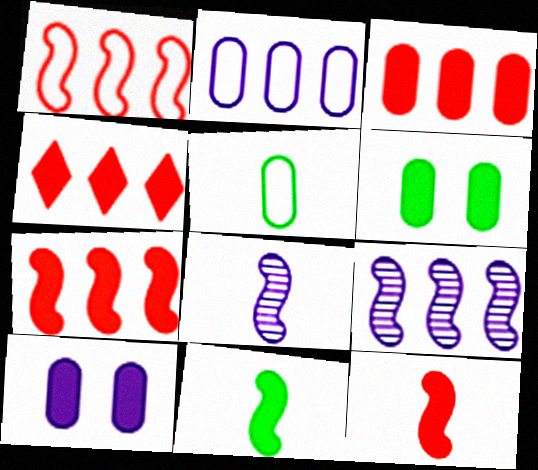[[3, 4, 7], 
[4, 10, 11]]